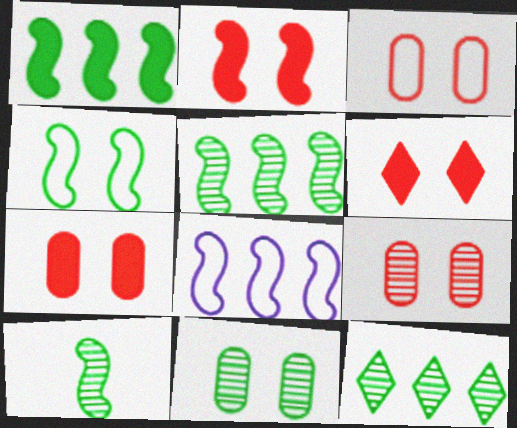[[1, 4, 10], 
[2, 6, 7], 
[2, 8, 10], 
[3, 7, 9], 
[10, 11, 12]]